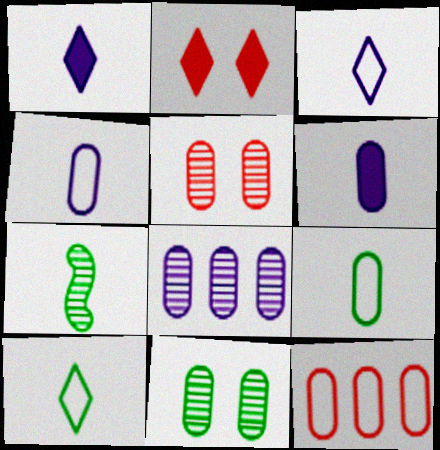[[6, 11, 12]]